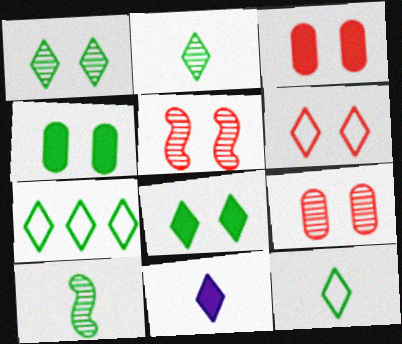[[2, 7, 8], 
[3, 5, 6], 
[4, 7, 10]]